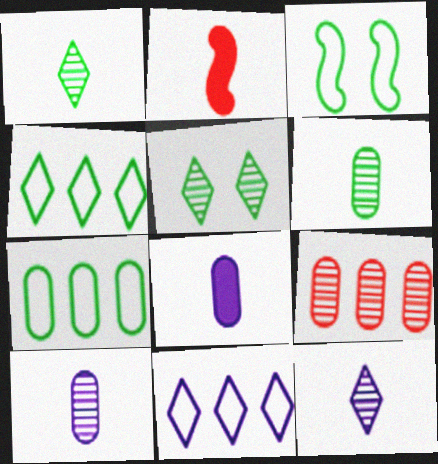[]